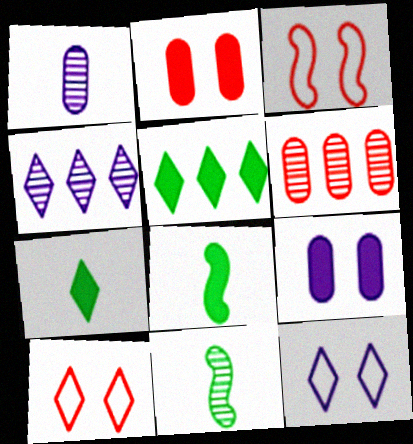[[1, 3, 5], 
[4, 7, 10], 
[6, 8, 12]]